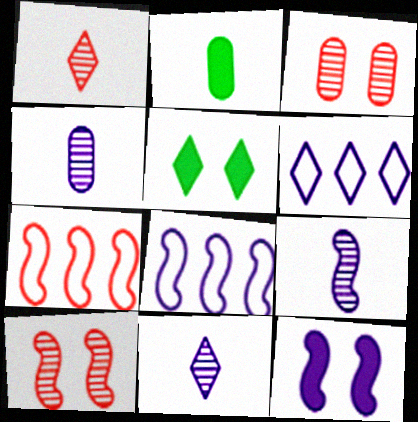[[1, 5, 6], 
[2, 6, 10], 
[4, 5, 7], 
[4, 6, 12], 
[4, 9, 11], 
[8, 9, 12]]